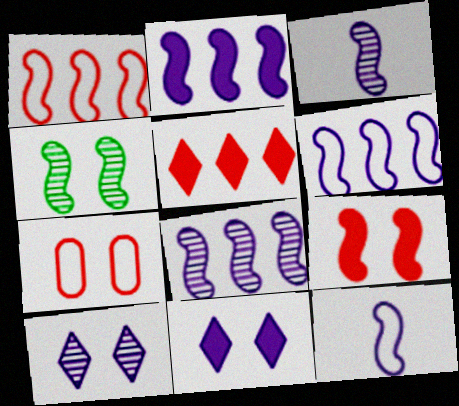[[2, 6, 8], 
[4, 7, 11]]